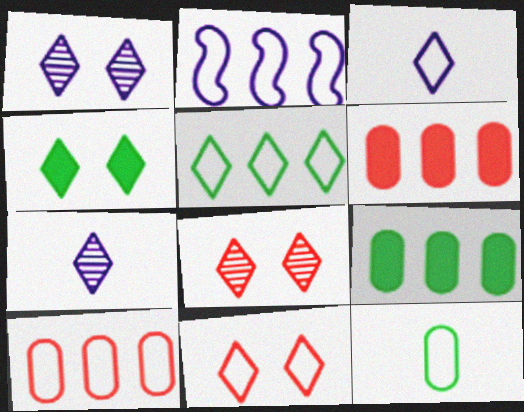[[1, 4, 11], 
[2, 5, 10], 
[2, 11, 12], 
[3, 5, 11]]